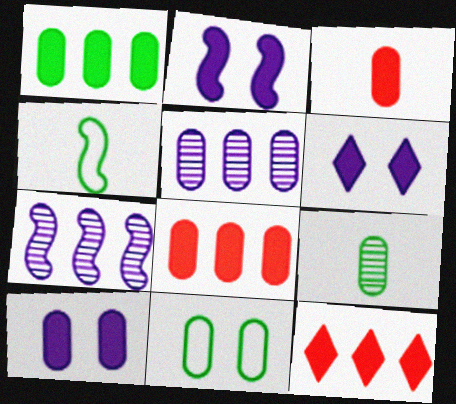[[1, 3, 10], 
[1, 9, 11], 
[2, 6, 10], 
[3, 5, 11]]